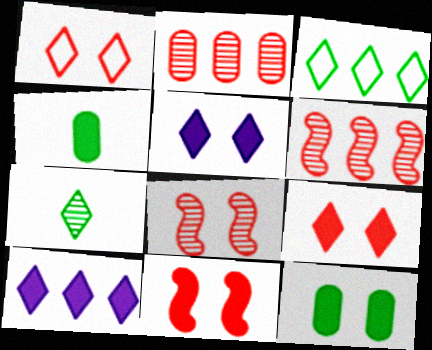[[1, 7, 10], 
[4, 10, 11], 
[5, 11, 12]]